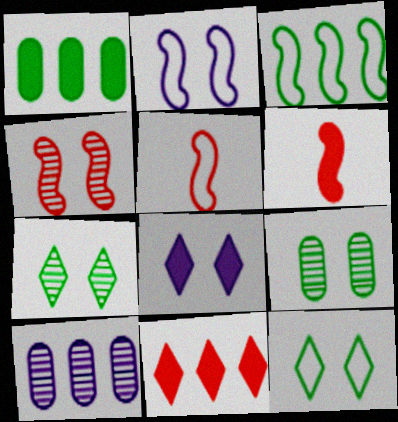[[1, 6, 8], 
[2, 3, 5], 
[3, 10, 11], 
[6, 10, 12]]